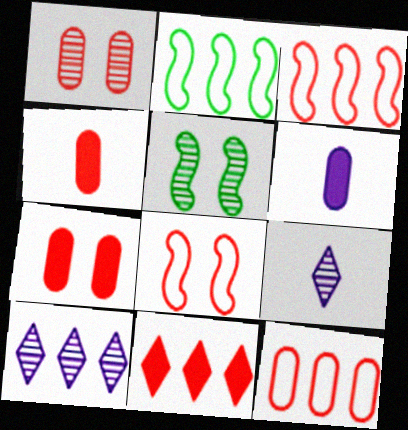[[1, 4, 12], 
[2, 7, 9]]